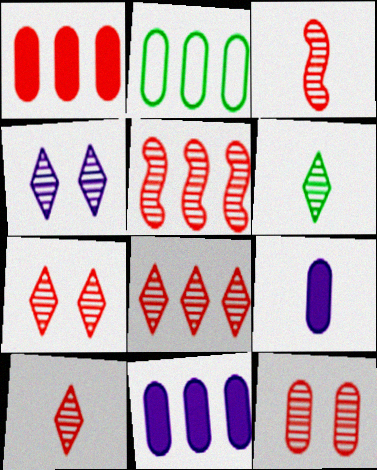[[2, 9, 12], 
[3, 8, 12], 
[4, 6, 8], 
[5, 10, 12], 
[7, 8, 10]]